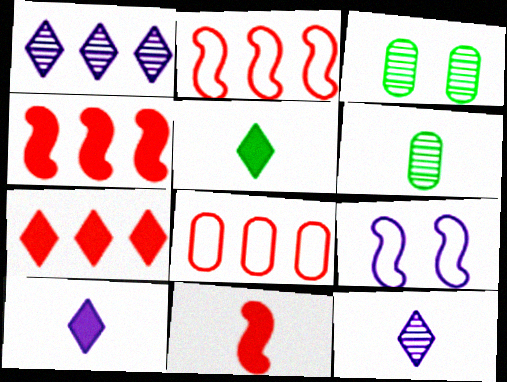[[2, 3, 10], 
[6, 7, 9]]